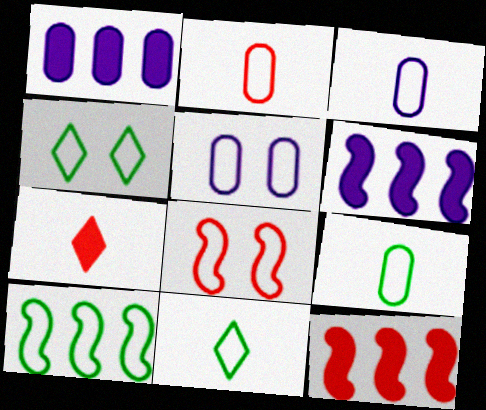[[2, 3, 9], 
[4, 5, 8], 
[4, 9, 10]]